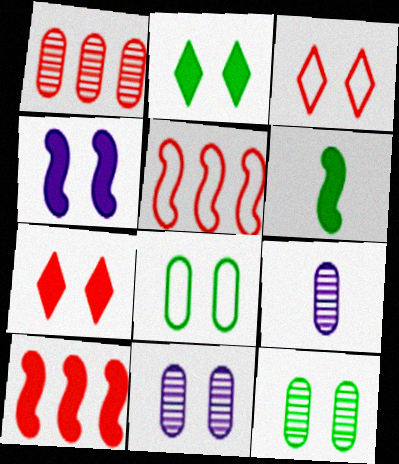[[1, 9, 12], 
[2, 5, 9], 
[3, 4, 12], 
[4, 6, 10]]